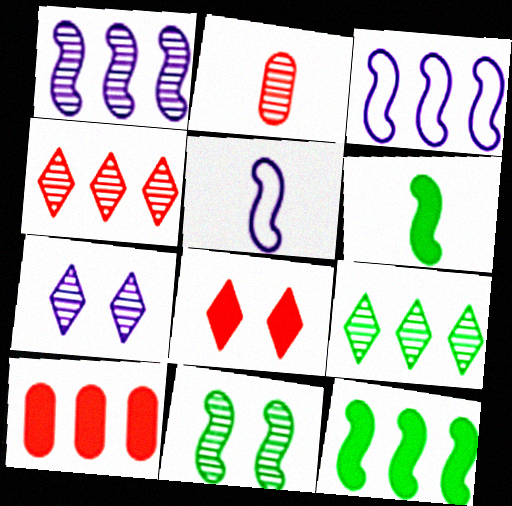[[3, 9, 10]]